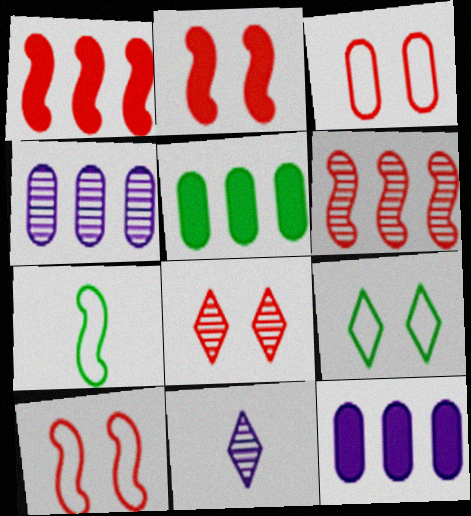[[2, 3, 8], 
[5, 10, 11], 
[7, 8, 12]]